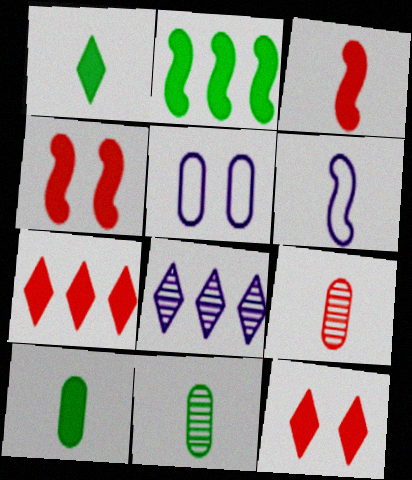[[1, 6, 9]]